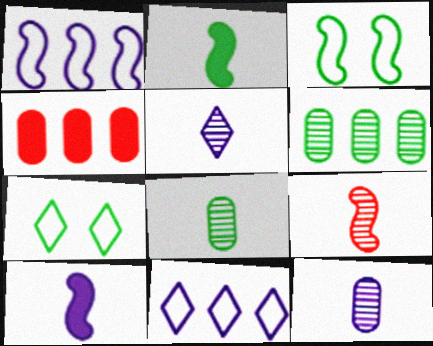[[2, 6, 7], 
[3, 4, 5], 
[5, 8, 9]]